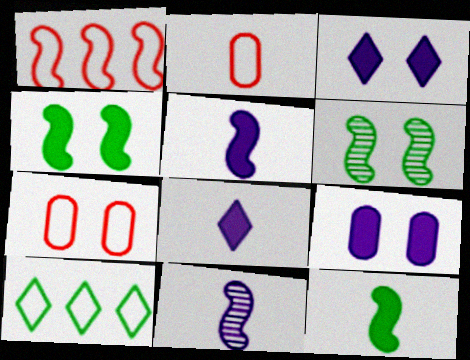[[1, 4, 11], 
[1, 5, 6], 
[3, 6, 7]]